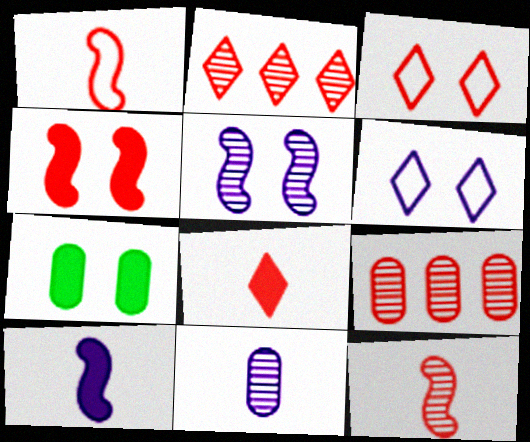[[2, 3, 8], 
[3, 5, 7]]